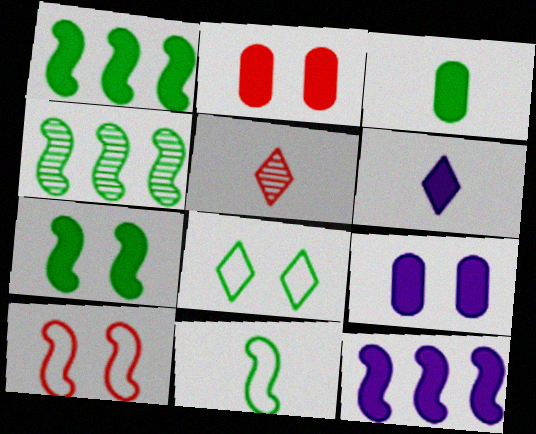[[1, 2, 6], 
[3, 4, 8], 
[4, 7, 11], 
[6, 9, 12]]